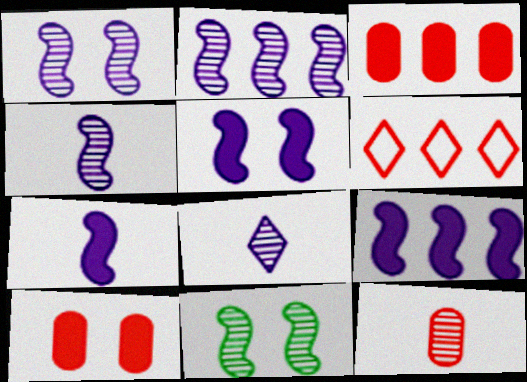[[1, 2, 4], 
[5, 7, 9]]